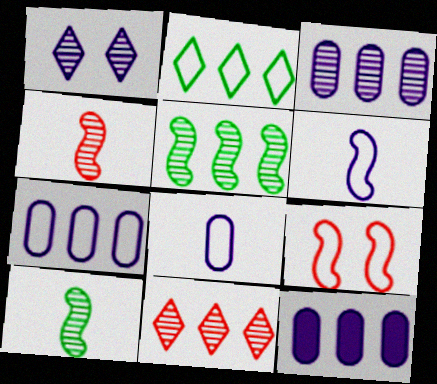[[1, 6, 12], 
[2, 8, 9], 
[3, 5, 11], 
[3, 7, 12]]